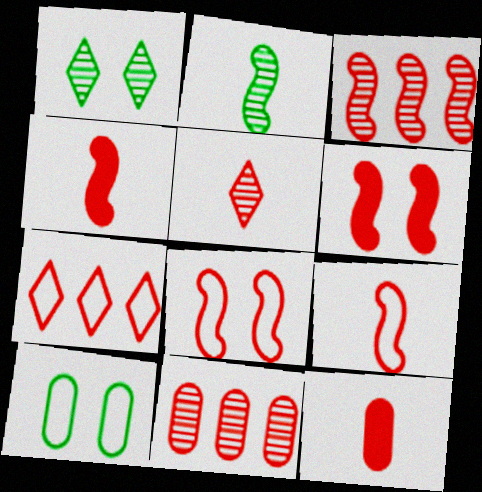[[3, 4, 8], 
[3, 6, 9], 
[5, 9, 12]]